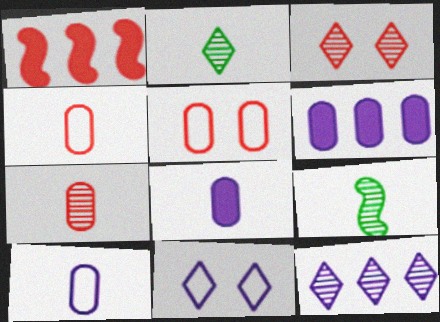[[1, 3, 4], 
[2, 3, 12]]